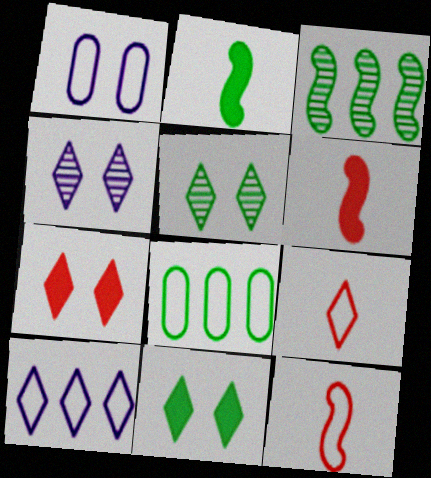[[2, 5, 8], 
[4, 6, 8]]